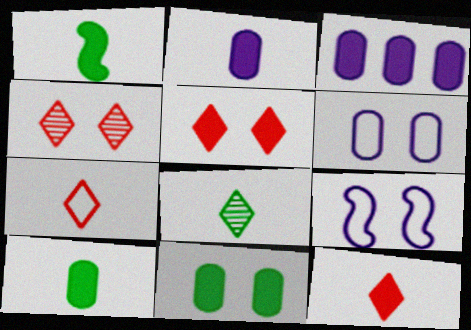[[1, 2, 12], 
[1, 3, 5], 
[4, 9, 11]]